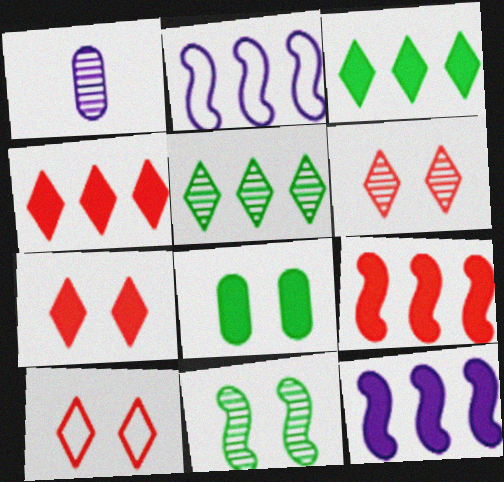[[6, 7, 10]]